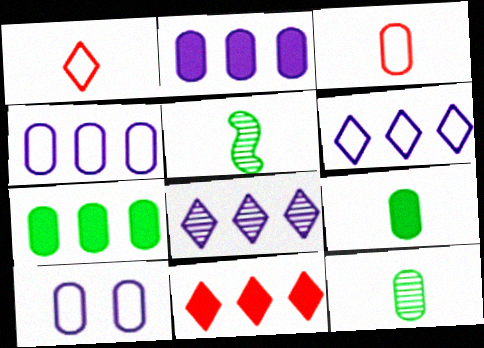[[5, 10, 11]]